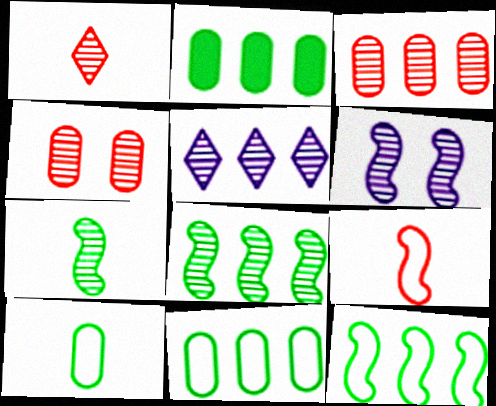[[3, 5, 8], 
[4, 5, 7]]